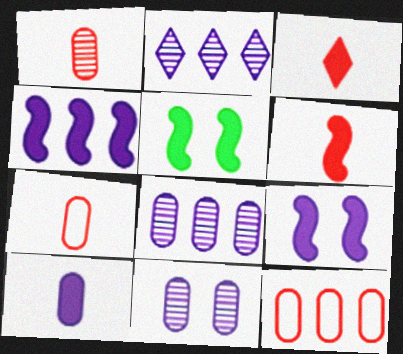[[2, 5, 7], 
[4, 5, 6]]